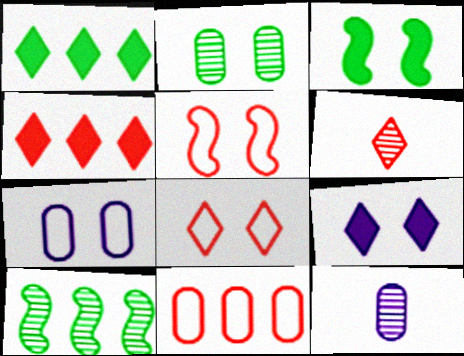[[1, 5, 12], 
[2, 5, 9], 
[4, 6, 8]]